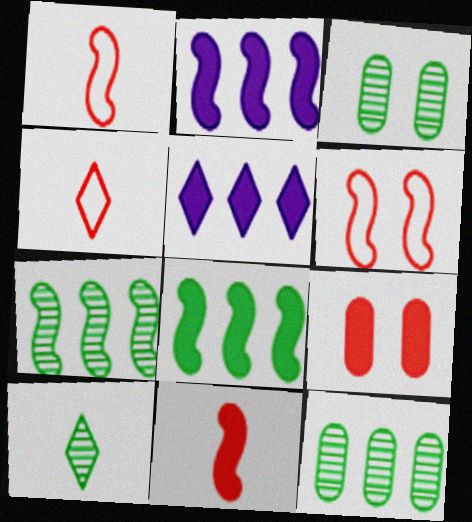[[1, 3, 5], 
[2, 3, 4], 
[3, 7, 10]]